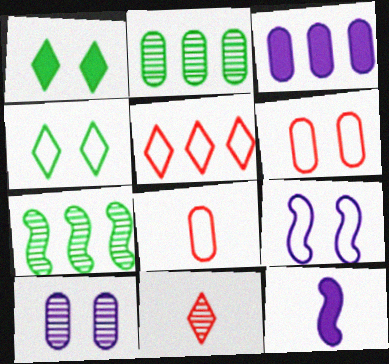[[3, 5, 7], 
[4, 6, 9], 
[7, 10, 11]]